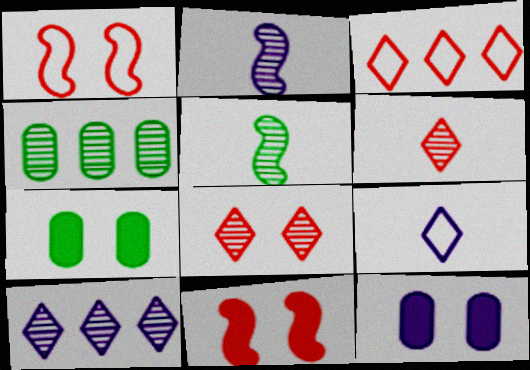[[2, 3, 7], 
[2, 4, 8], 
[3, 5, 12], 
[4, 9, 11]]